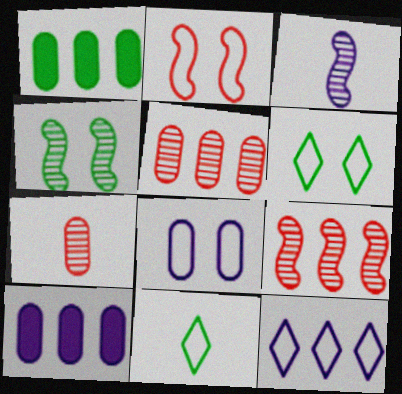[[1, 4, 11], 
[1, 7, 8], 
[1, 9, 12], 
[2, 6, 8], 
[3, 4, 9]]